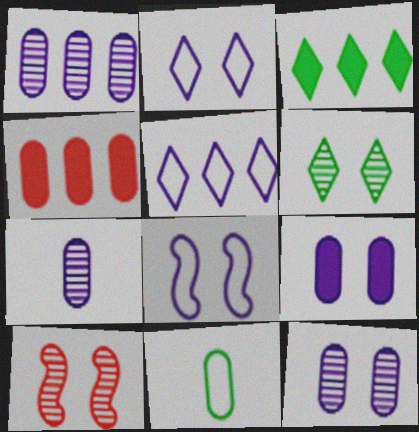[[1, 7, 12], 
[4, 11, 12], 
[6, 10, 12]]